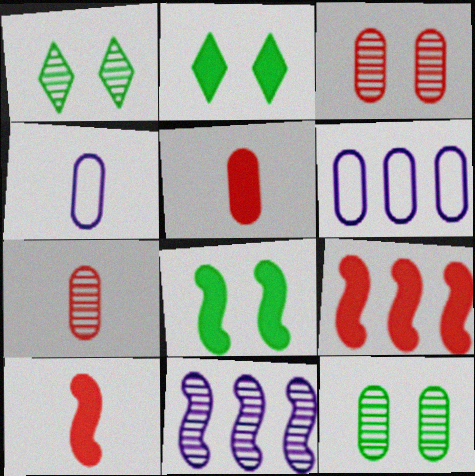[[1, 4, 9], 
[1, 6, 10], 
[1, 7, 11], 
[5, 6, 12]]